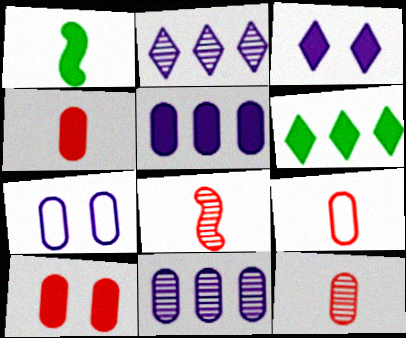[[4, 9, 12], 
[6, 7, 8]]